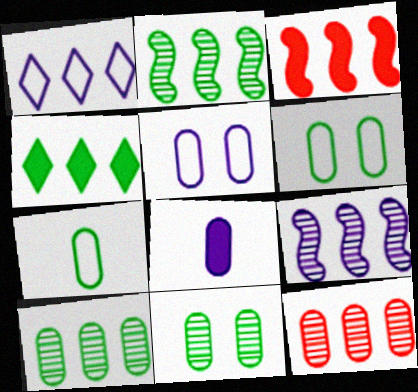[[1, 3, 10], 
[6, 8, 12]]